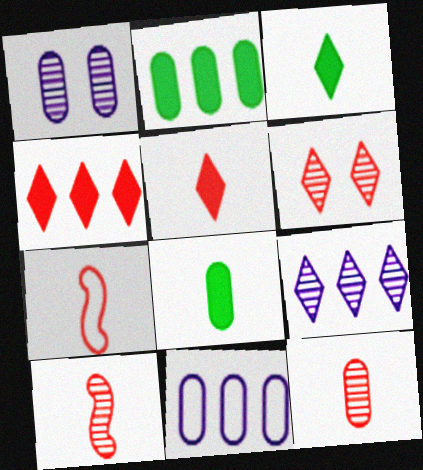[[5, 7, 12]]